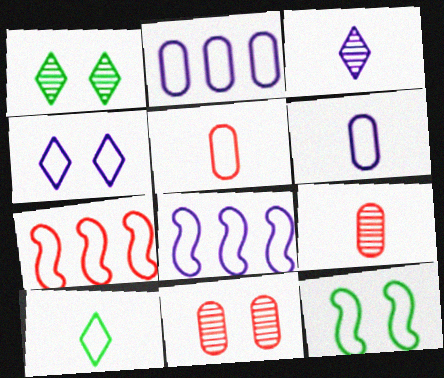[[4, 6, 8]]